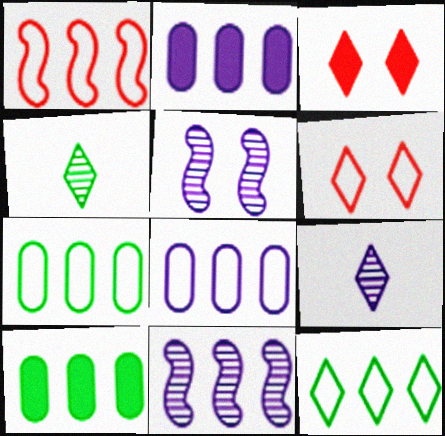[[1, 8, 12], 
[3, 9, 12]]